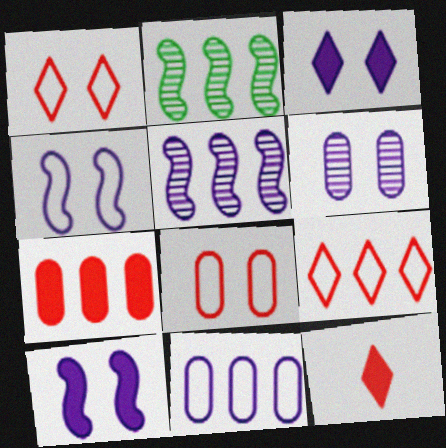[[3, 4, 6]]